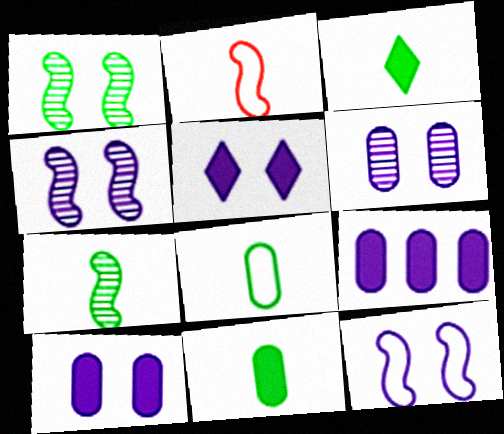[[3, 7, 8], 
[5, 6, 12]]